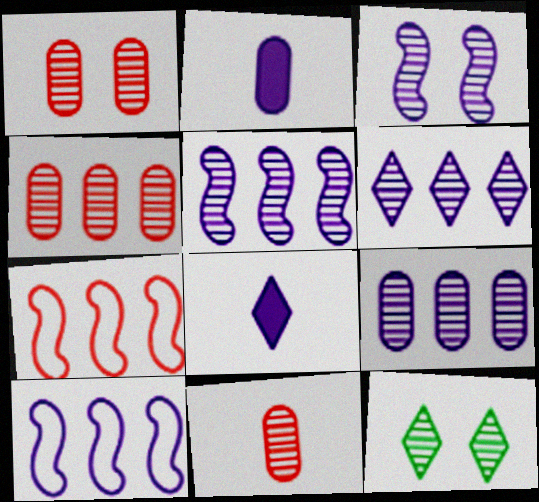[[1, 3, 12], 
[1, 4, 11], 
[2, 7, 12], 
[5, 6, 9], 
[5, 11, 12]]